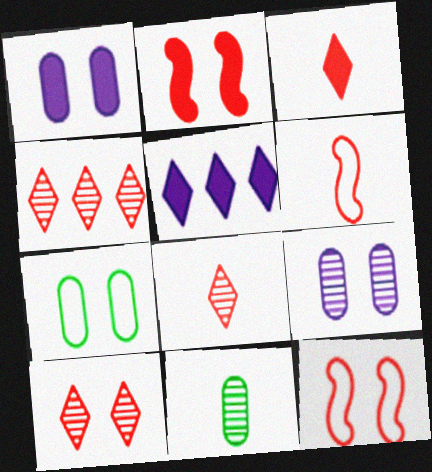[[4, 8, 10], 
[5, 11, 12]]